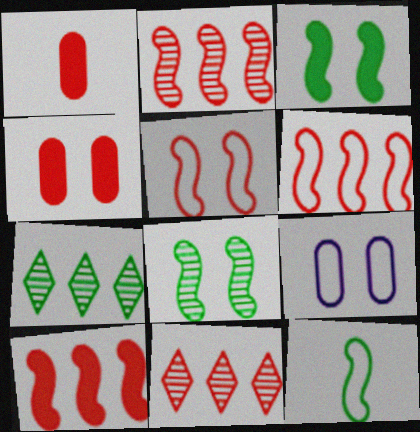[[1, 5, 11], 
[2, 6, 10]]